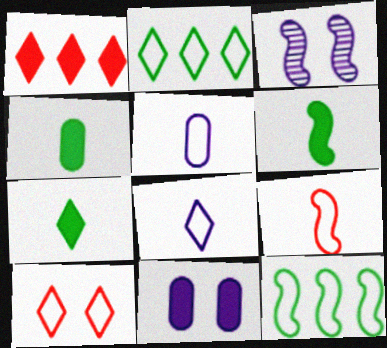[[1, 6, 11], 
[2, 8, 10], 
[4, 6, 7], 
[5, 10, 12]]